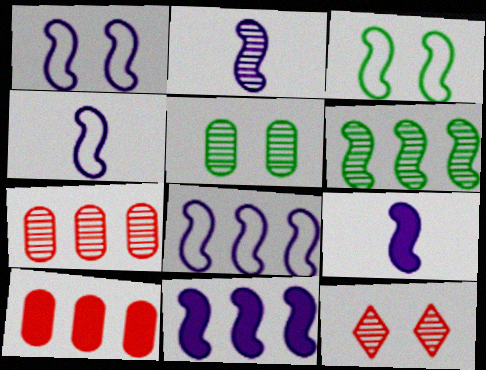[[1, 2, 11], 
[1, 4, 8], 
[2, 4, 9]]